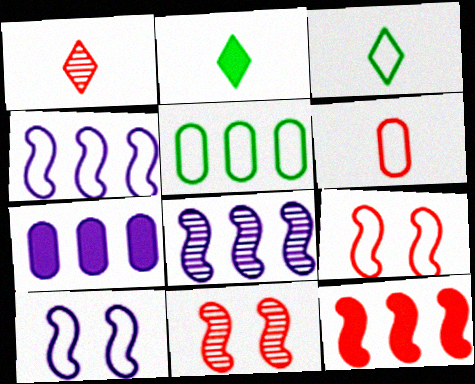[[3, 7, 11]]